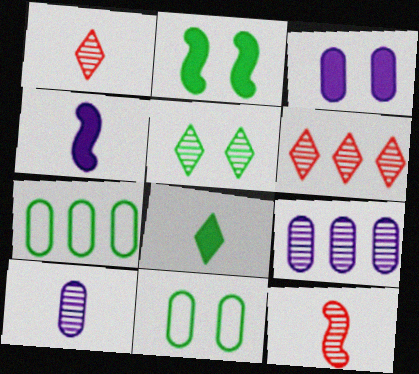[[2, 5, 11], 
[4, 6, 11], 
[5, 9, 12]]